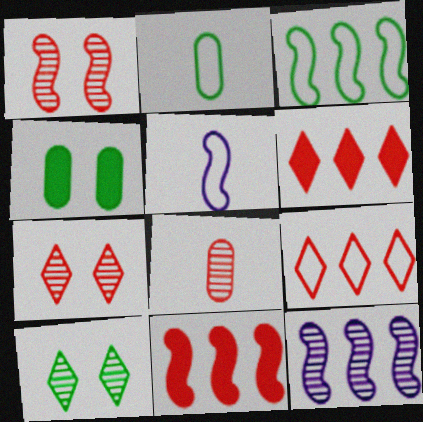[[3, 11, 12], 
[8, 10, 12]]